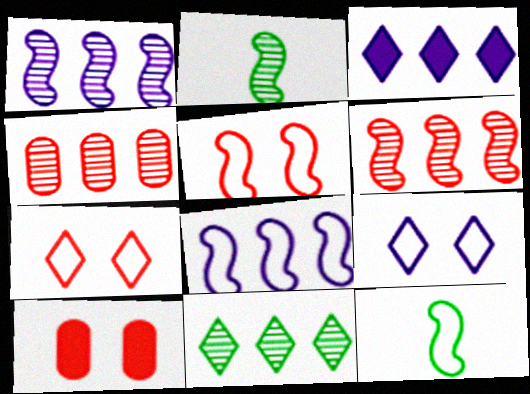[[1, 4, 11], 
[5, 8, 12]]